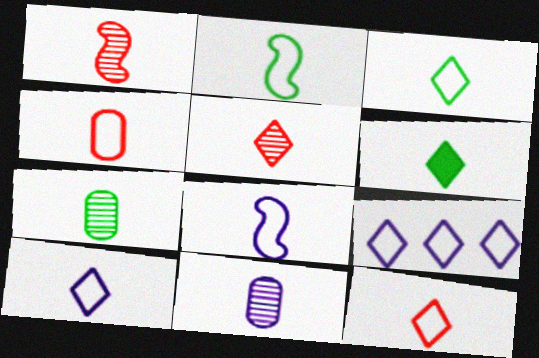[[2, 4, 10], 
[2, 6, 7], 
[3, 4, 8], 
[3, 10, 12], 
[5, 6, 10]]